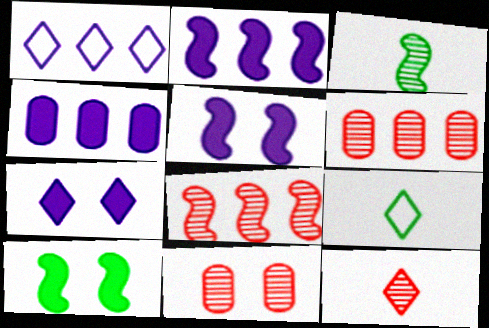[[2, 9, 11], 
[5, 6, 9], 
[8, 11, 12]]